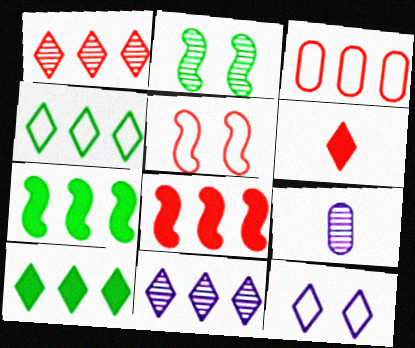[[1, 2, 9], 
[1, 3, 8], 
[3, 7, 11], 
[5, 9, 10]]